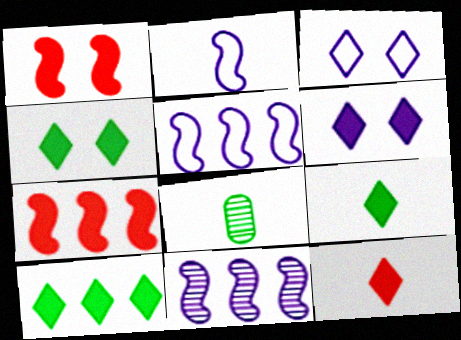[[2, 8, 12], 
[3, 7, 8], 
[4, 9, 10], 
[6, 10, 12]]